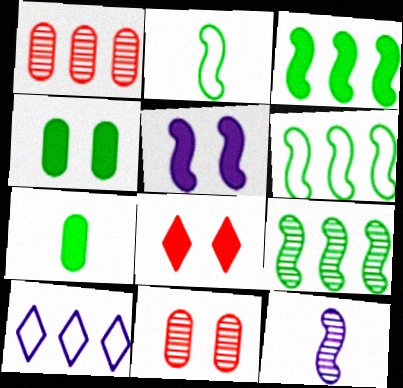[[1, 3, 10], 
[3, 6, 9], 
[4, 5, 8]]